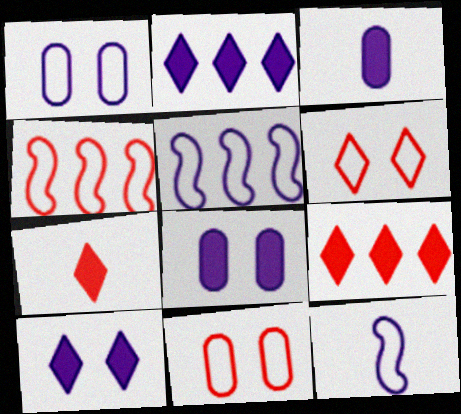[]